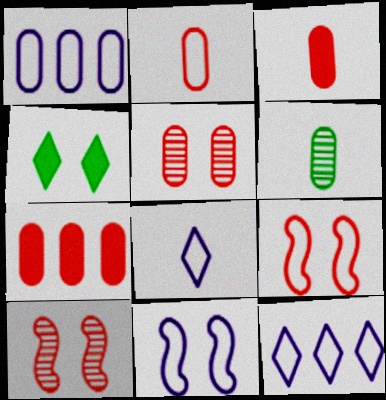[[1, 8, 11], 
[2, 5, 7], 
[4, 5, 11]]